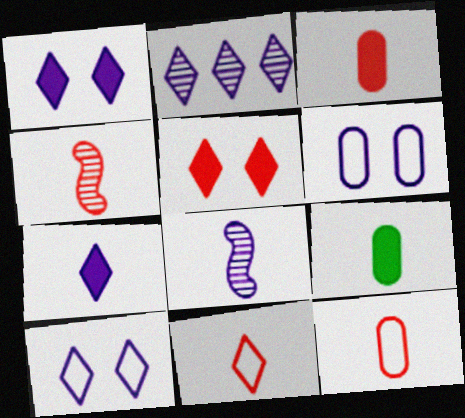[[2, 7, 10], 
[3, 4, 11], 
[8, 9, 11]]